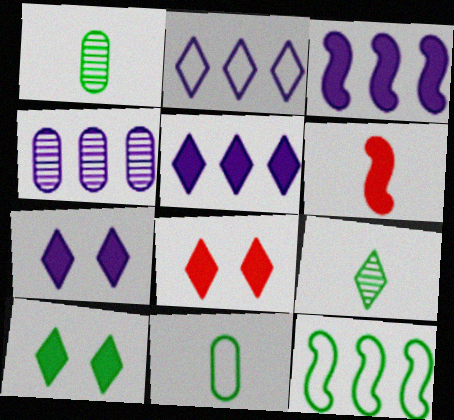[[1, 10, 12], 
[2, 3, 4], 
[2, 8, 9], 
[7, 8, 10]]